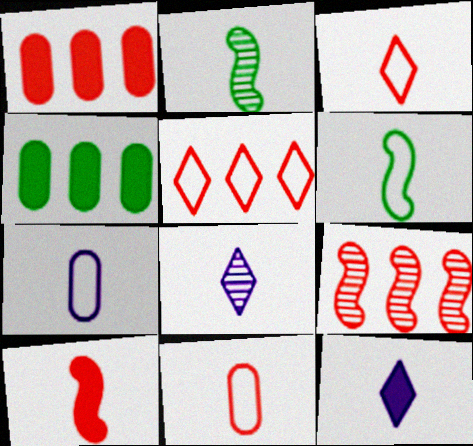[[1, 5, 9], 
[2, 11, 12], 
[3, 6, 7]]